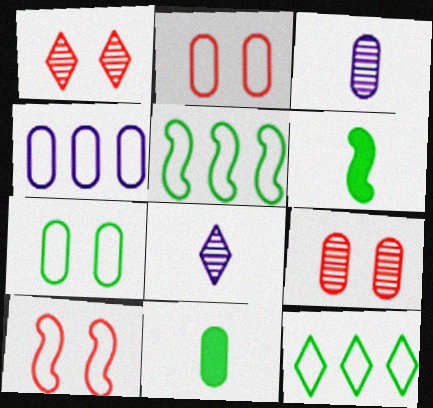[[1, 4, 6], 
[4, 9, 11]]